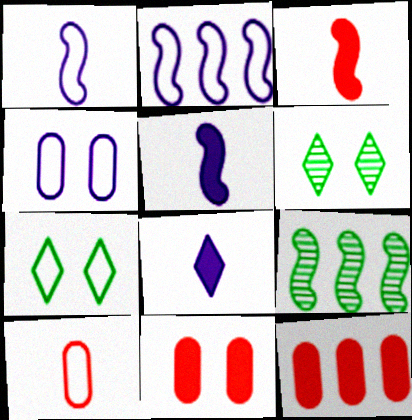[[1, 6, 12], 
[2, 7, 10]]